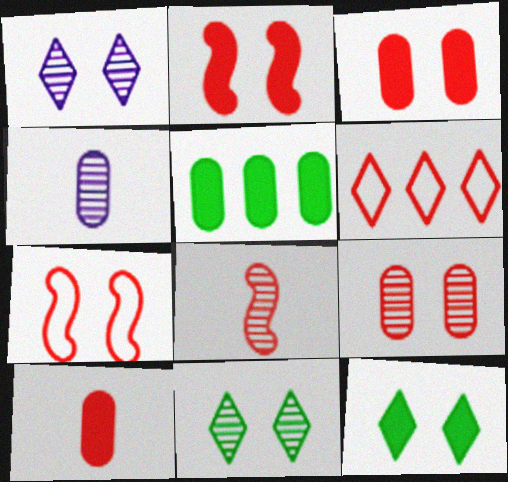[[3, 6, 8]]